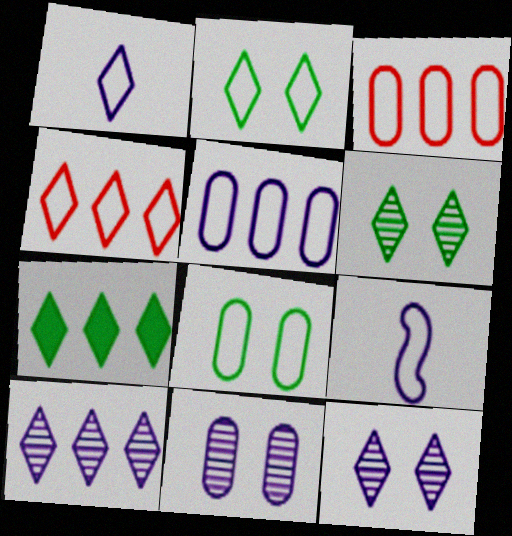[[1, 2, 4], 
[2, 3, 9], 
[4, 7, 10], 
[4, 8, 9]]